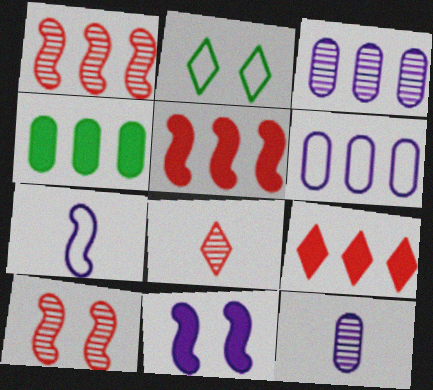[[2, 5, 12]]